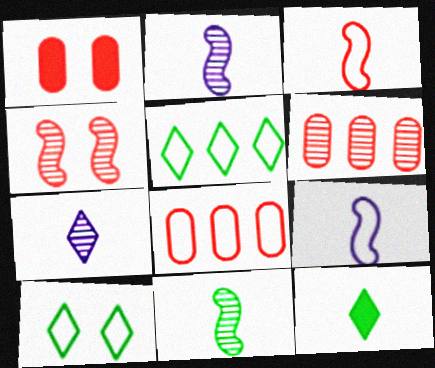[[1, 2, 5], 
[8, 9, 10]]